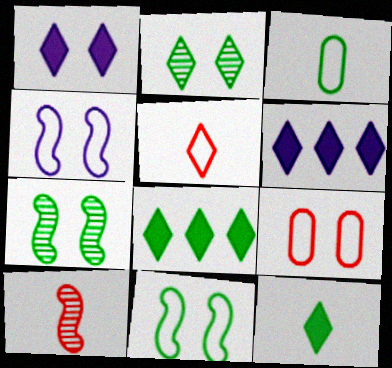[[1, 7, 9], 
[2, 5, 6], 
[3, 7, 8]]